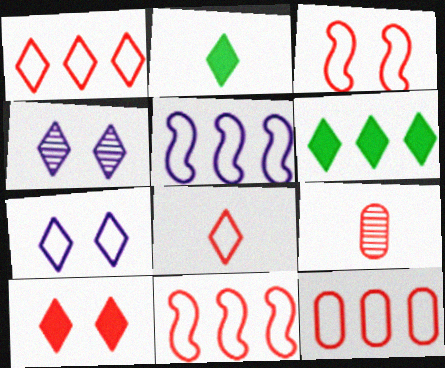[[1, 2, 4], 
[1, 11, 12], 
[3, 8, 12], 
[4, 6, 8], 
[9, 10, 11]]